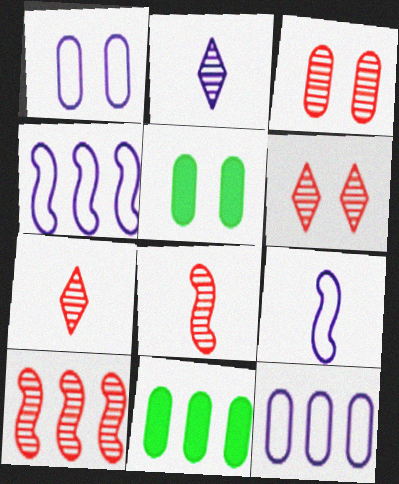[[1, 3, 5], 
[3, 7, 10], 
[4, 5, 7], 
[6, 9, 11]]